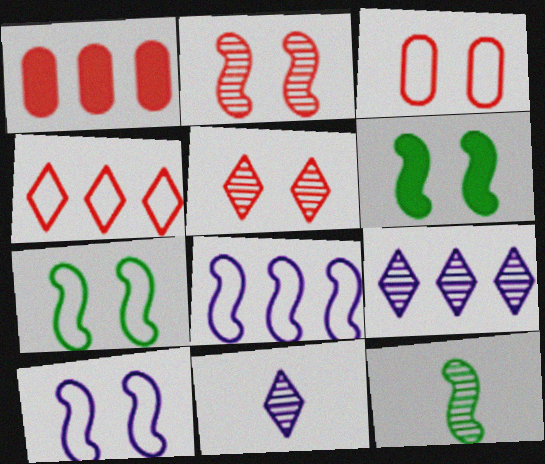[[1, 7, 11], 
[2, 6, 10]]